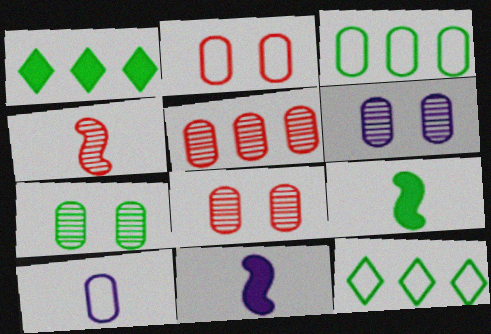[[2, 3, 10], 
[6, 7, 8], 
[7, 9, 12], 
[8, 11, 12]]